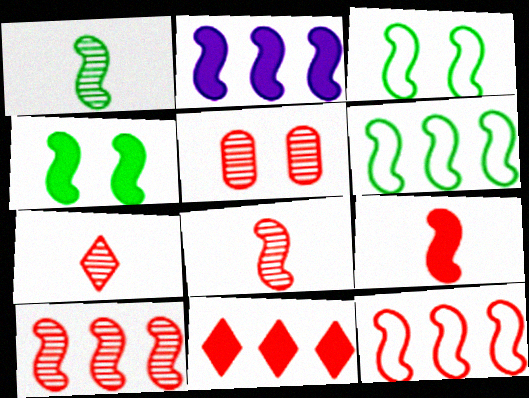[[1, 4, 6], 
[2, 3, 8], 
[2, 4, 9], 
[2, 6, 10], 
[5, 7, 10]]